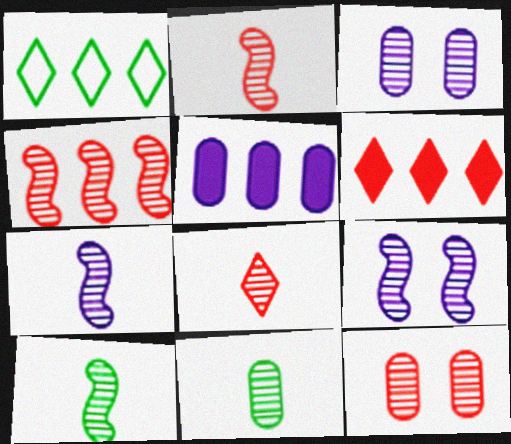[[1, 4, 5], 
[2, 7, 10], 
[4, 8, 12], 
[4, 9, 10], 
[7, 8, 11]]